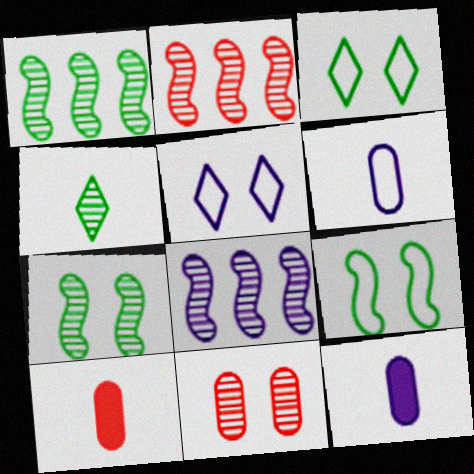[[1, 2, 8], 
[1, 5, 10], 
[2, 3, 12], 
[3, 8, 10], 
[4, 8, 11], 
[5, 8, 12]]